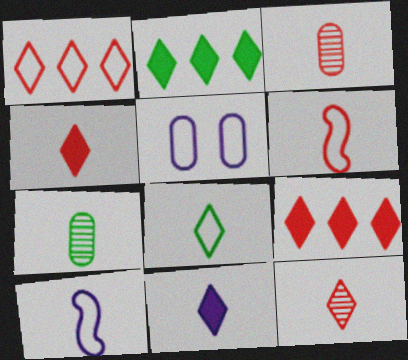[[3, 4, 6], 
[4, 7, 10], 
[6, 7, 11], 
[8, 11, 12]]